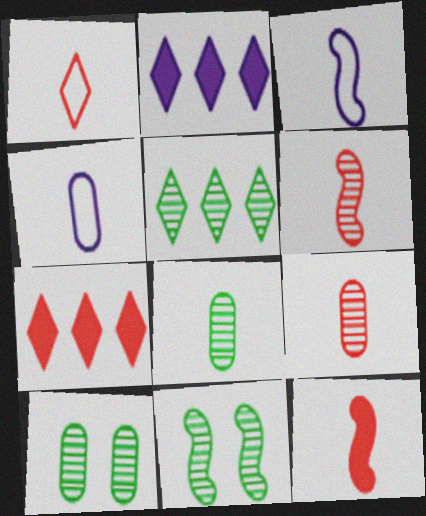[[1, 9, 12], 
[3, 7, 10], 
[4, 7, 11], 
[5, 8, 11]]